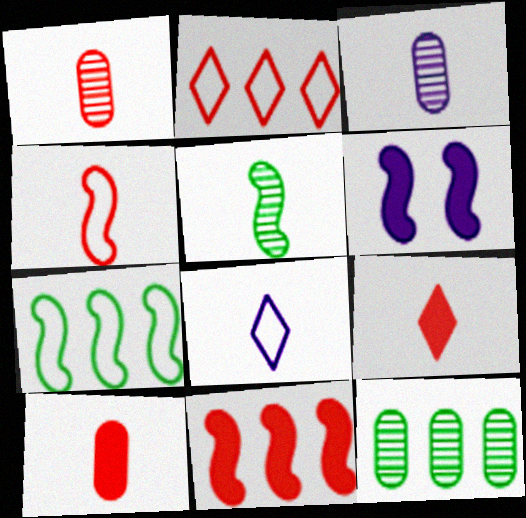[[1, 4, 9], 
[5, 8, 10]]